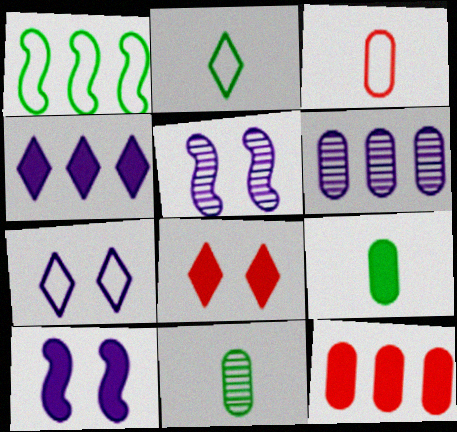[[1, 3, 7], 
[2, 5, 12]]